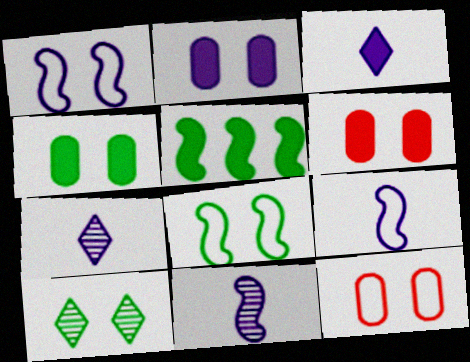[[1, 6, 10], 
[2, 4, 6], 
[3, 5, 6], 
[4, 8, 10], 
[5, 7, 12]]